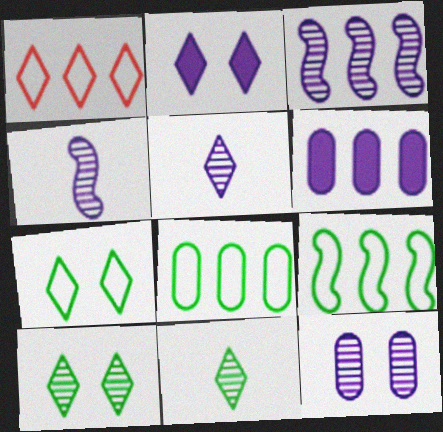[[1, 2, 11], 
[3, 5, 12]]